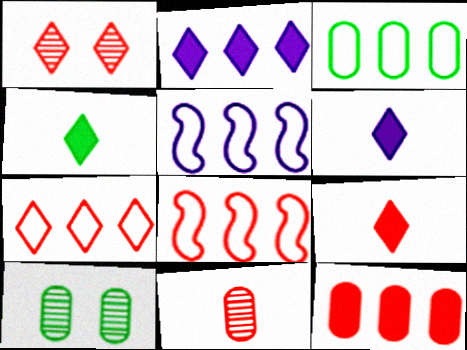[[1, 7, 9], 
[3, 5, 7], 
[4, 6, 9], 
[5, 9, 10], 
[6, 8, 10]]